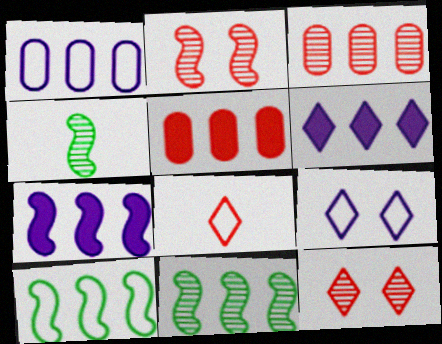[[2, 5, 8], 
[3, 6, 10], 
[4, 5, 9]]